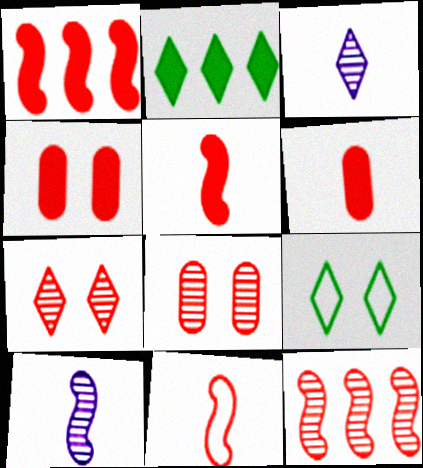[]